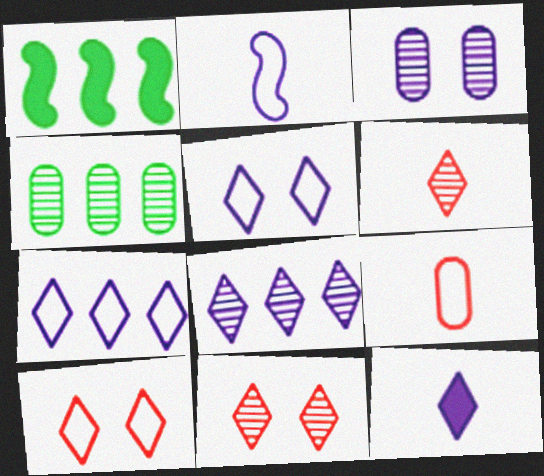[[5, 8, 12]]